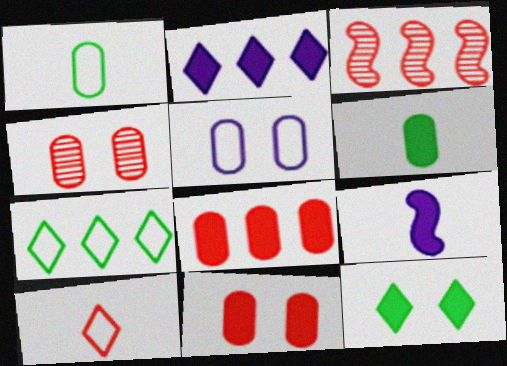[[3, 10, 11], 
[4, 7, 9], 
[8, 9, 12]]